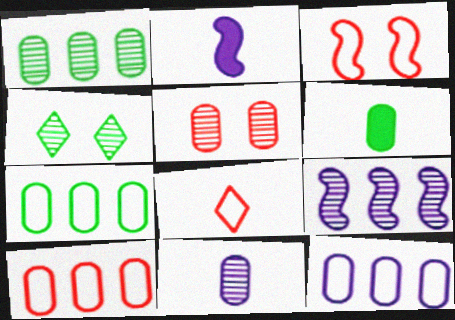[[1, 5, 11], 
[2, 4, 10], 
[3, 8, 10], 
[5, 6, 12], 
[7, 10, 12]]